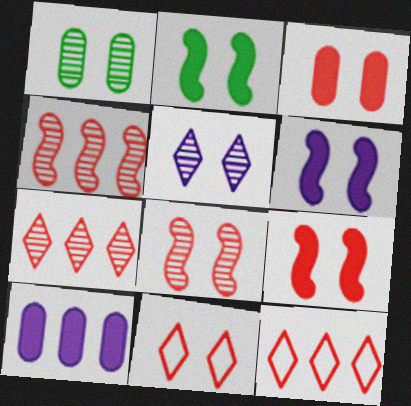[[1, 5, 8], 
[1, 6, 11], 
[2, 6, 9], 
[3, 8, 11]]